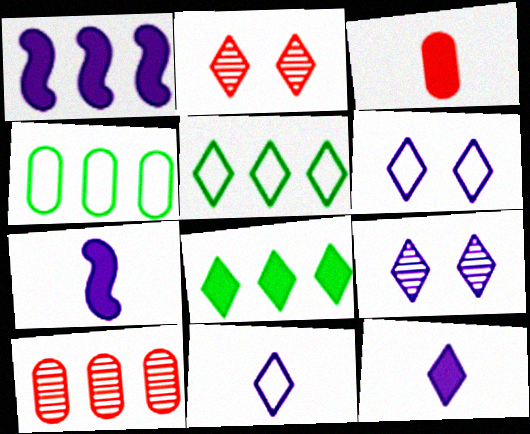[[1, 5, 10], 
[2, 4, 7], 
[2, 5, 12], 
[2, 8, 11]]